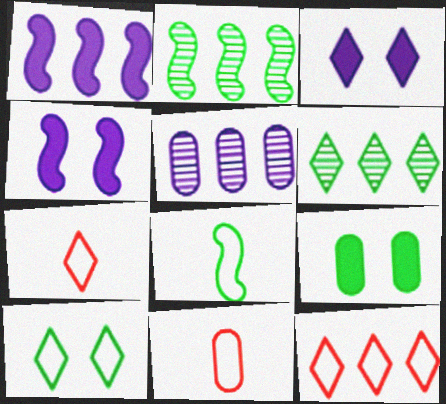[[2, 3, 11], 
[3, 6, 7], 
[4, 6, 11], 
[5, 9, 11], 
[6, 8, 9]]